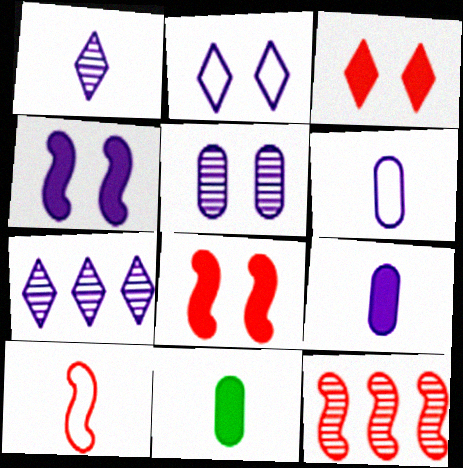[[1, 10, 11], 
[2, 4, 5], 
[2, 11, 12], 
[4, 6, 7], 
[8, 10, 12]]